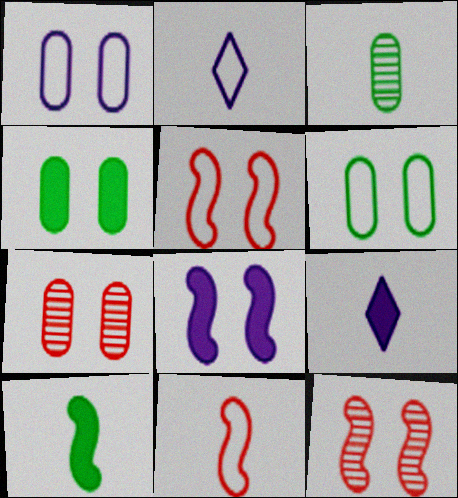[[1, 4, 7], 
[3, 9, 11]]